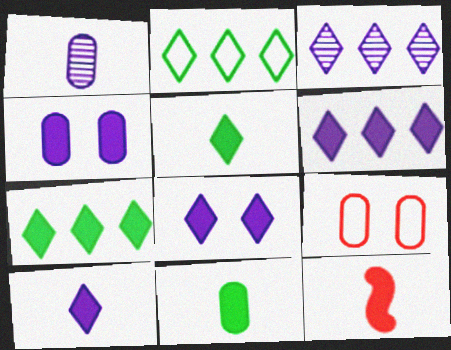[[4, 7, 12], 
[6, 8, 10], 
[10, 11, 12]]